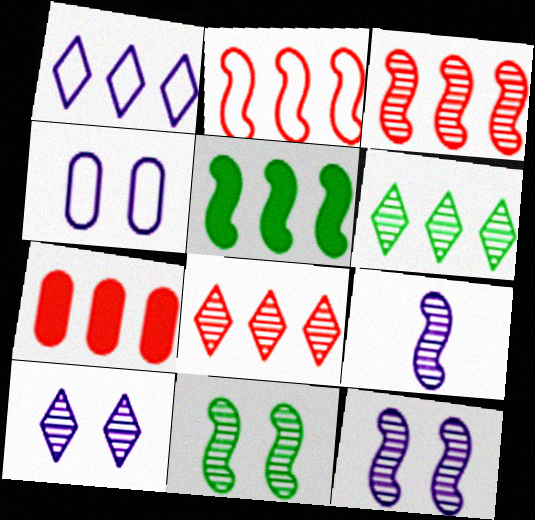[[2, 7, 8], 
[3, 9, 11]]